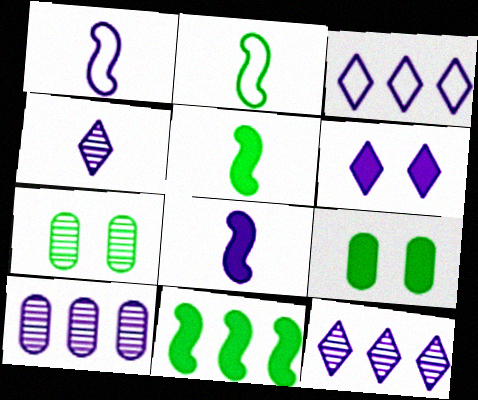[[1, 6, 10], 
[3, 4, 6]]